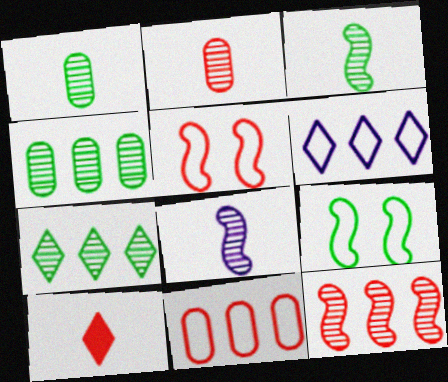[]